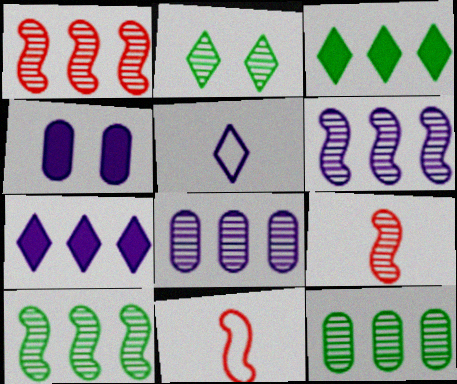[[1, 6, 10], 
[2, 8, 9], 
[4, 5, 6]]